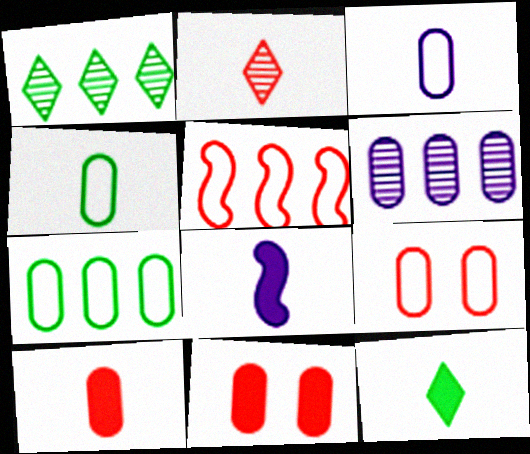[[1, 8, 9], 
[2, 4, 8], 
[2, 5, 11], 
[3, 7, 9], 
[4, 6, 11], 
[8, 10, 12]]